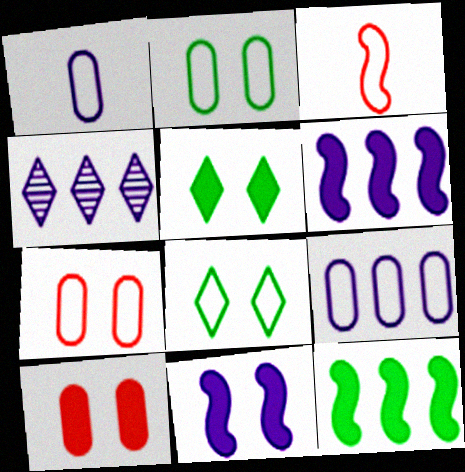[[1, 4, 11], 
[3, 8, 9], 
[4, 6, 9], 
[5, 10, 11]]